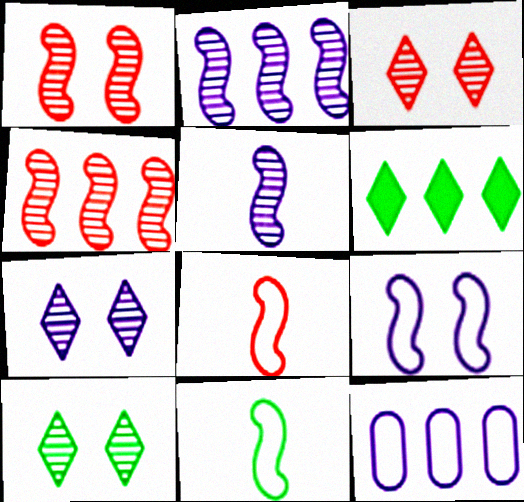[[3, 7, 10], 
[4, 6, 12]]